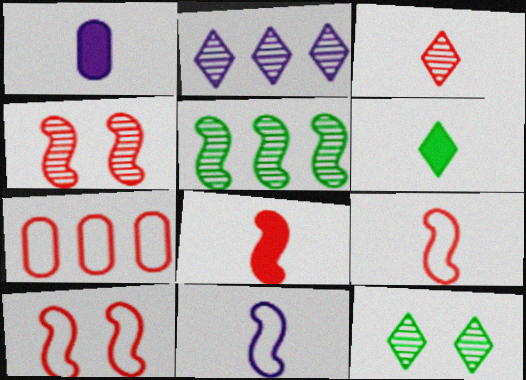[[1, 6, 8], 
[2, 3, 12]]